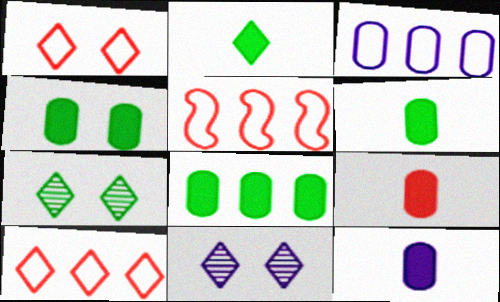[[2, 10, 11], 
[4, 6, 8], 
[5, 6, 11], 
[5, 7, 12], 
[6, 9, 12]]